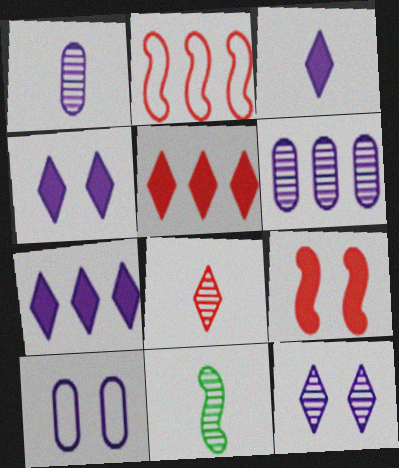[[1, 8, 11], 
[3, 4, 7], 
[5, 10, 11]]